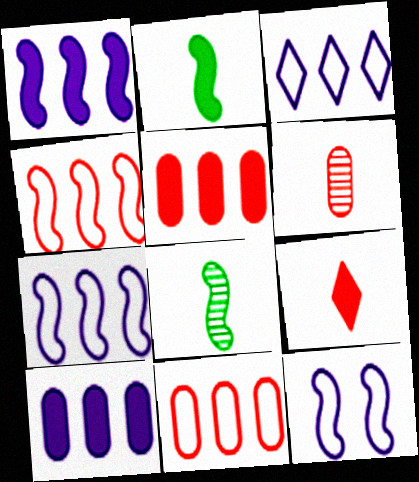[]